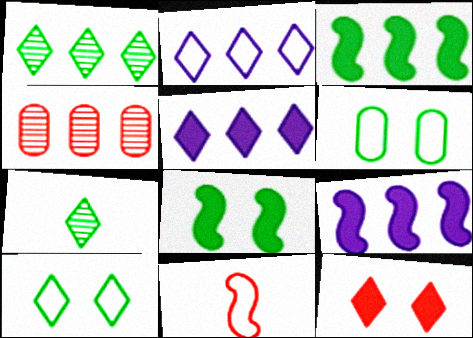[[2, 3, 4], 
[2, 6, 11], 
[2, 7, 12], 
[3, 6, 7], 
[4, 11, 12]]